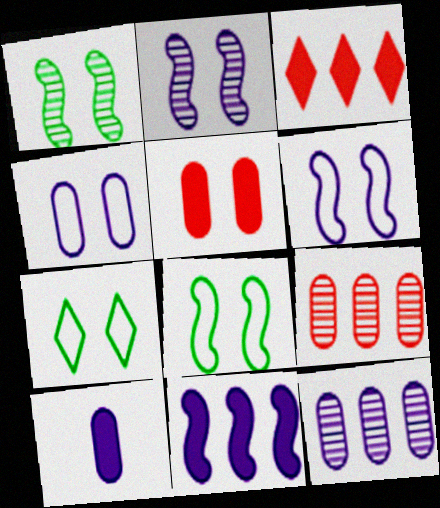[[2, 5, 7], 
[4, 10, 12]]